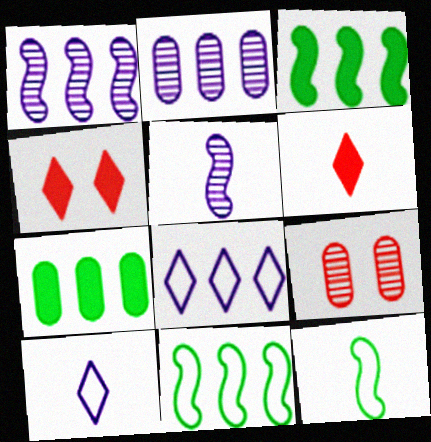[[2, 4, 12], 
[3, 9, 10]]